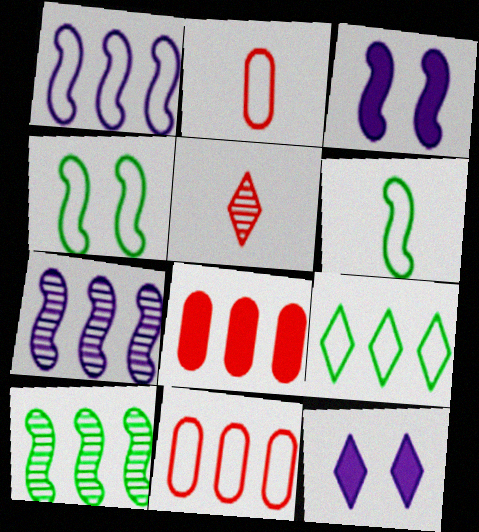[[1, 9, 11], 
[2, 10, 12], 
[5, 9, 12], 
[7, 8, 9]]